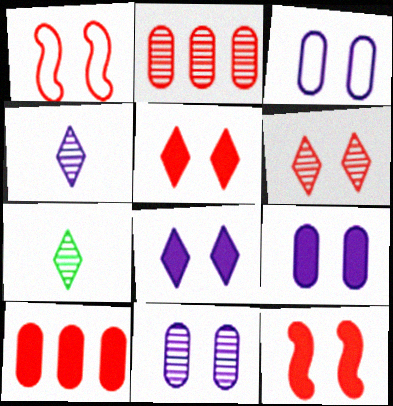[[3, 9, 11]]